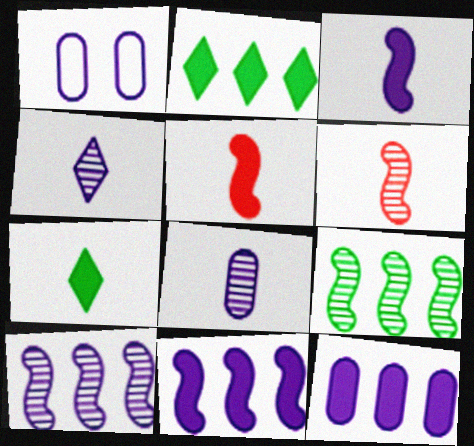[[1, 2, 6], 
[1, 4, 11], 
[1, 8, 12]]